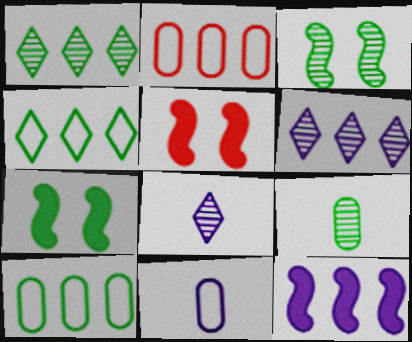[[1, 2, 12], 
[1, 3, 9], 
[1, 5, 11], 
[2, 7, 8], 
[4, 7, 9], 
[5, 8, 10]]